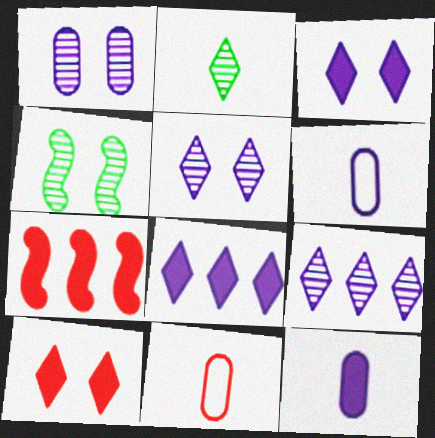[[4, 8, 11]]